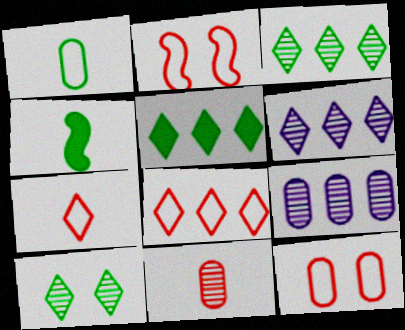[[4, 6, 12], 
[5, 6, 8]]